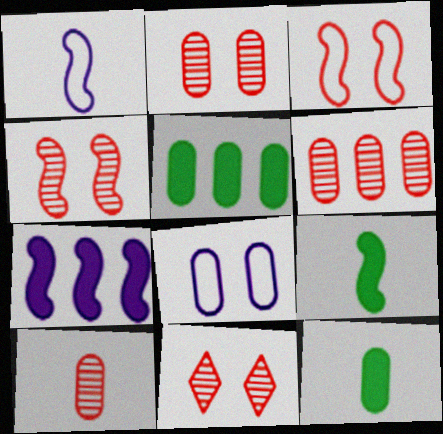[[1, 5, 11], 
[2, 4, 11], 
[2, 6, 10], 
[5, 8, 10], 
[6, 8, 12]]